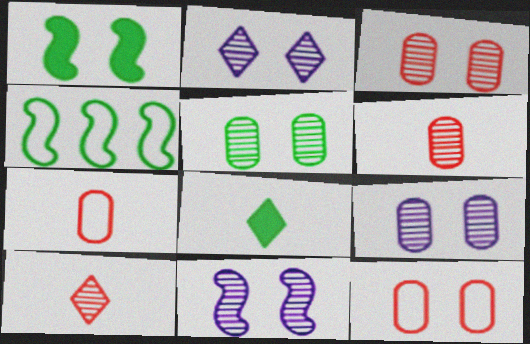[[1, 2, 12], 
[2, 9, 11], 
[3, 5, 9], 
[4, 5, 8]]